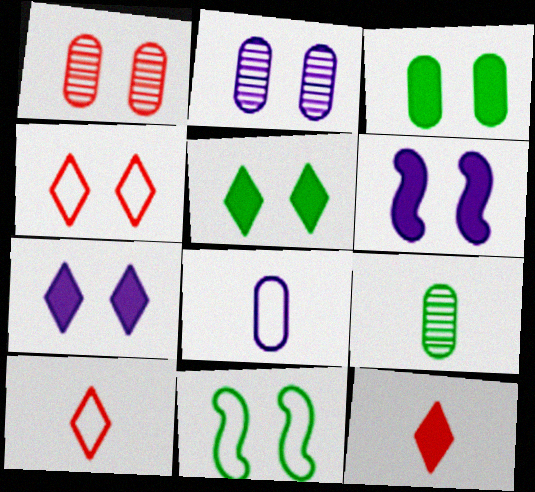[[1, 7, 11]]